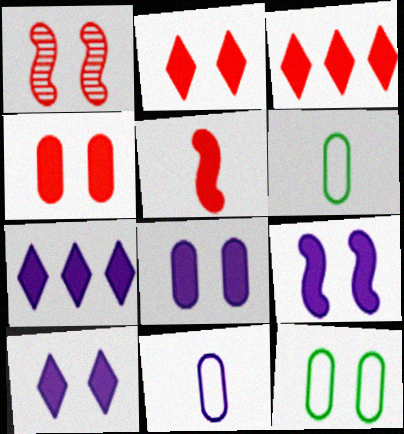[[1, 6, 7], 
[1, 10, 12], 
[3, 4, 5], 
[8, 9, 10]]